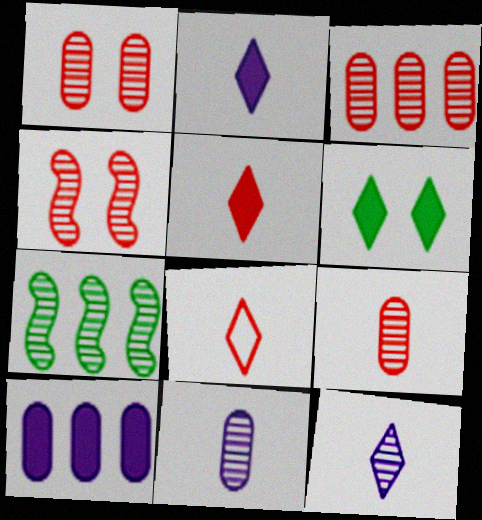[[1, 3, 9], 
[1, 7, 12]]